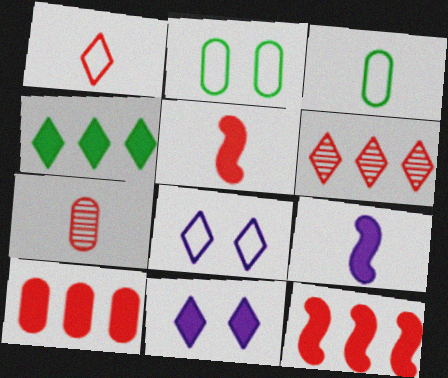[[1, 5, 7], 
[2, 6, 9]]